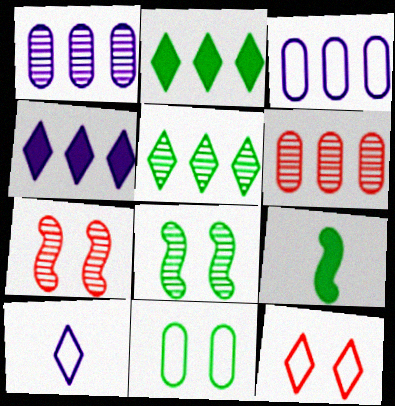[[1, 9, 12], 
[5, 9, 11]]